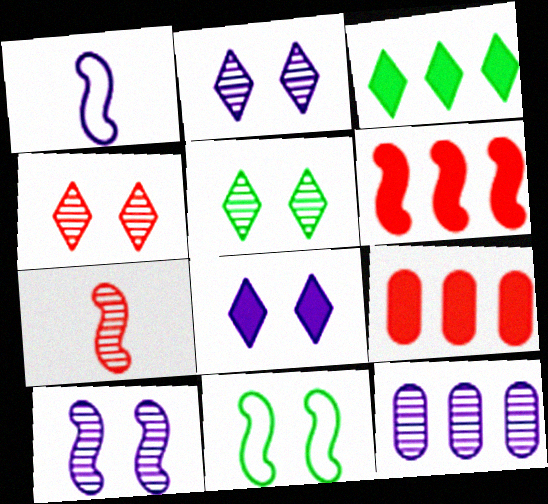[[1, 5, 9], 
[1, 8, 12], 
[2, 4, 5], 
[5, 7, 12]]